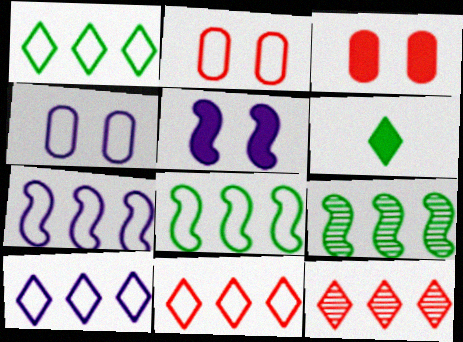[[1, 10, 11]]